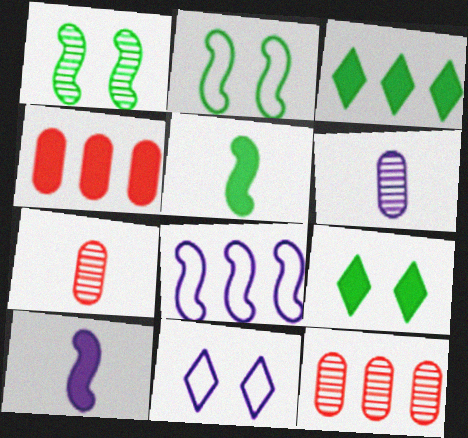[[3, 8, 12], 
[4, 9, 10], 
[5, 11, 12], 
[7, 8, 9]]